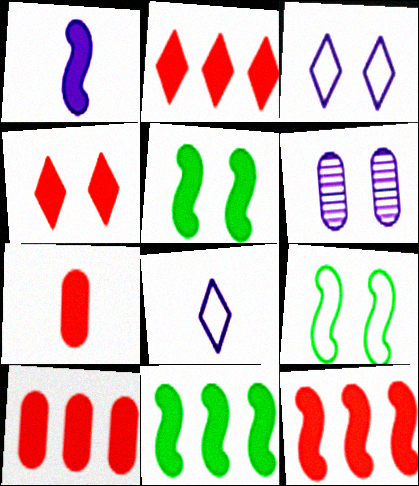[[1, 5, 12], 
[2, 10, 12], 
[4, 6, 9], 
[4, 7, 12]]